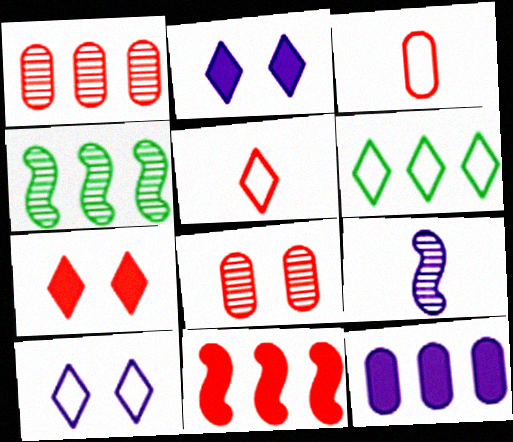[[2, 3, 4], 
[5, 6, 10], 
[5, 8, 11], 
[9, 10, 12]]